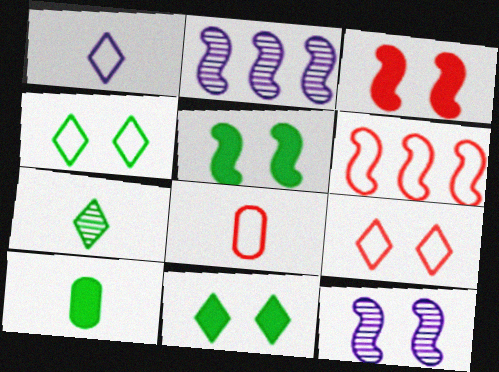[[2, 8, 11], 
[2, 9, 10], 
[6, 8, 9]]